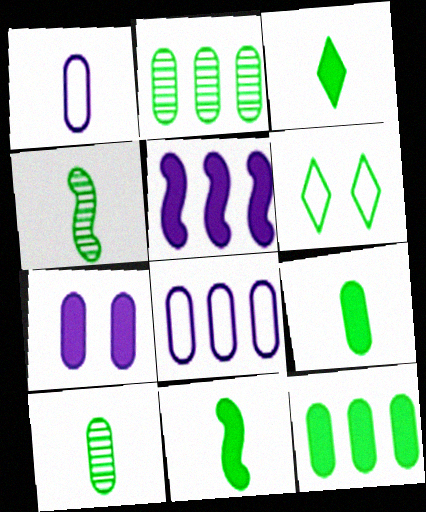[[2, 6, 11], 
[3, 9, 11], 
[4, 6, 12]]